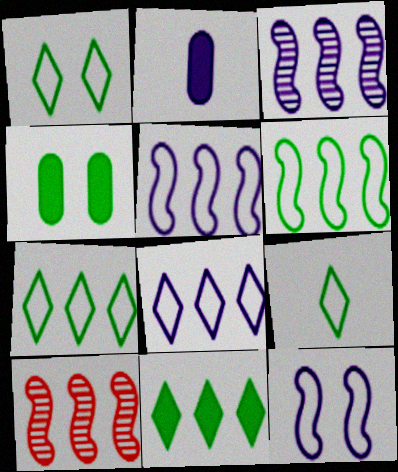[[1, 2, 10], 
[1, 7, 9]]